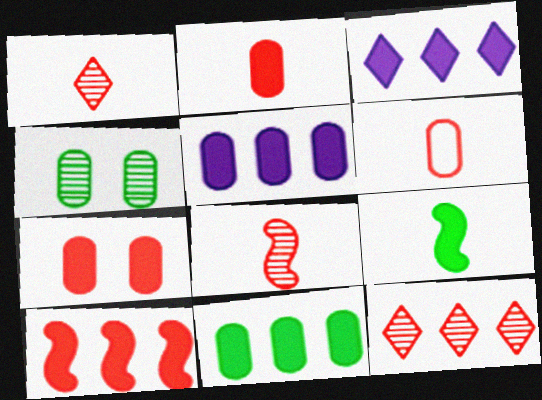[[3, 7, 9], 
[3, 10, 11], 
[4, 5, 6]]